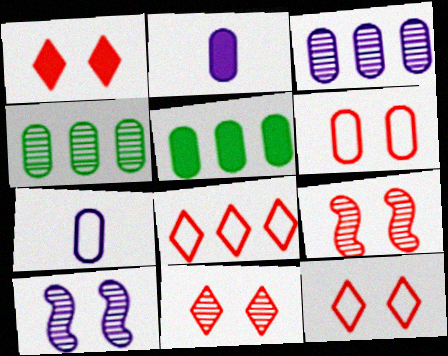[[1, 6, 9], 
[1, 11, 12], 
[2, 4, 6]]